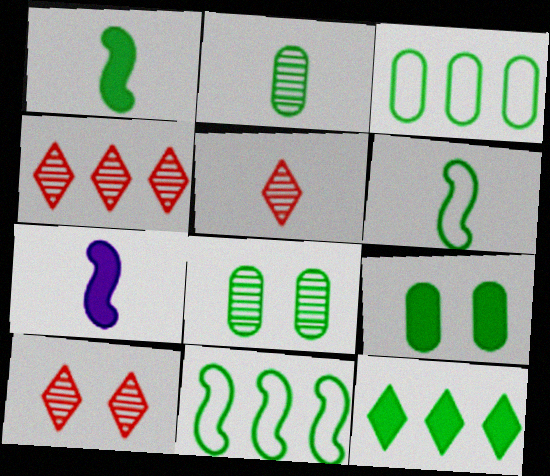[[1, 9, 12], 
[2, 3, 9], 
[3, 7, 10], 
[4, 5, 10], 
[6, 8, 12]]